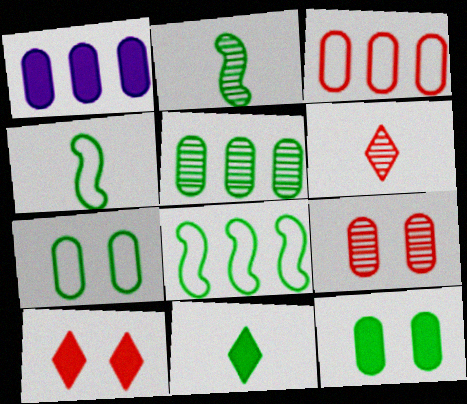[[1, 3, 5]]